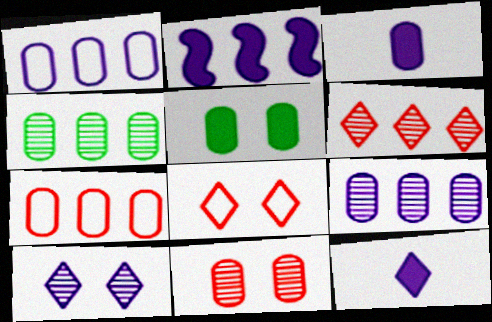[]